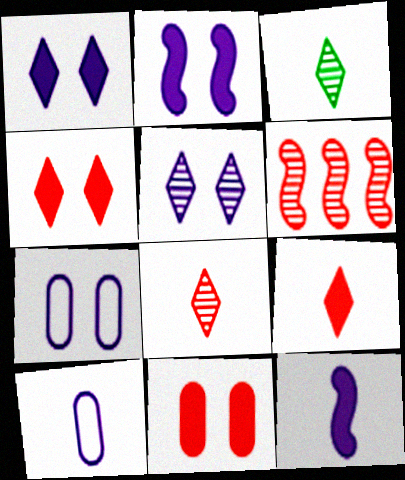[[2, 5, 7]]